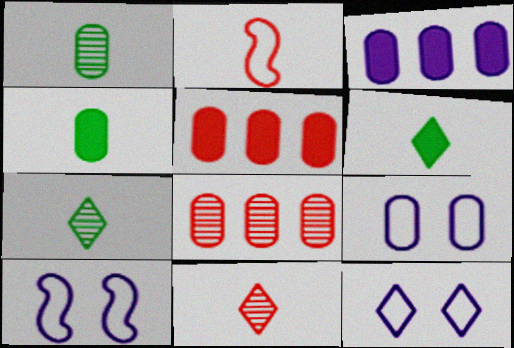[[1, 5, 9], 
[4, 8, 9], 
[5, 7, 10], 
[6, 8, 10], 
[9, 10, 12]]